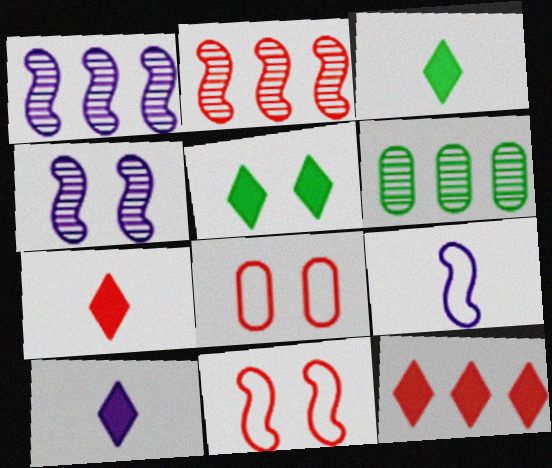[[1, 3, 8], 
[2, 7, 8], 
[3, 7, 10], 
[4, 5, 8], 
[5, 10, 12], 
[6, 10, 11]]